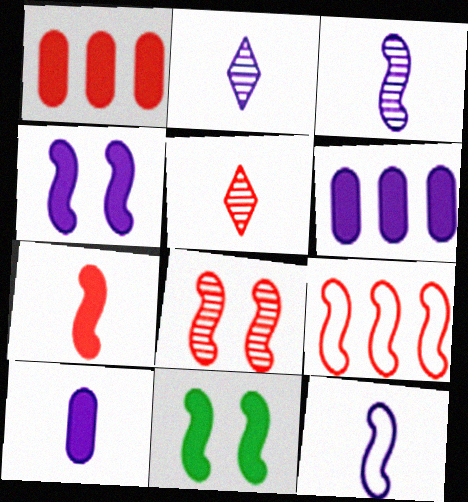[[2, 10, 12], 
[3, 9, 11], 
[7, 8, 9]]